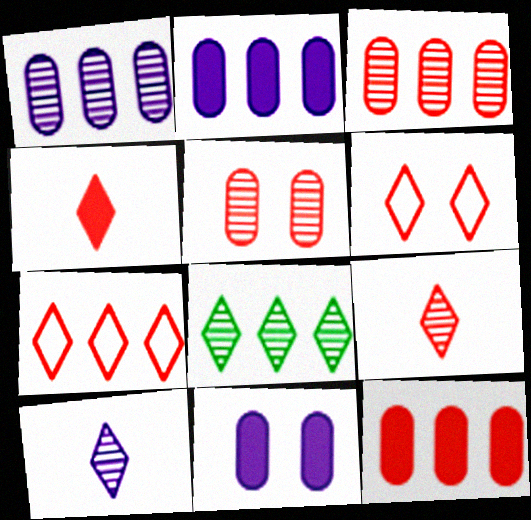[]